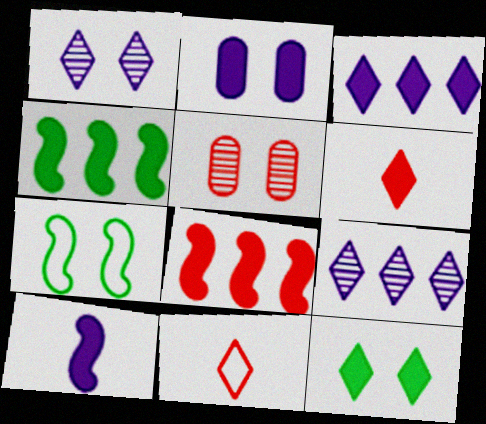[[2, 3, 10], 
[2, 4, 6], 
[3, 6, 12], 
[5, 8, 11], 
[9, 11, 12]]